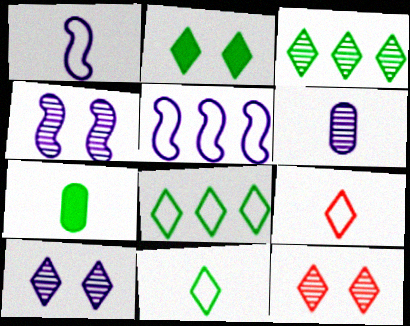[[2, 3, 11], 
[5, 7, 12]]